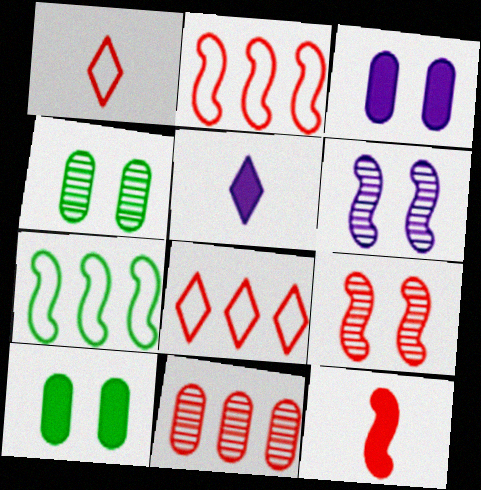[[2, 4, 5], 
[2, 9, 12], 
[6, 7, 12]]